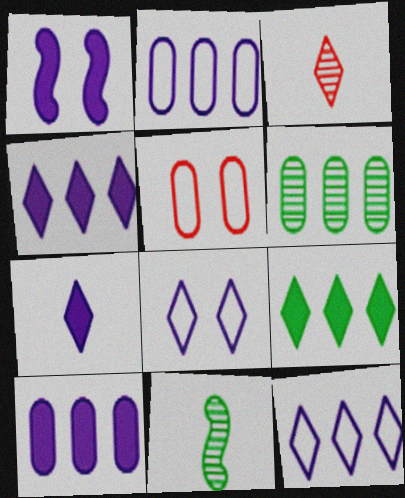[[1, 7, 10], 
[3, 8, 9], 
[4, 5, 11]]